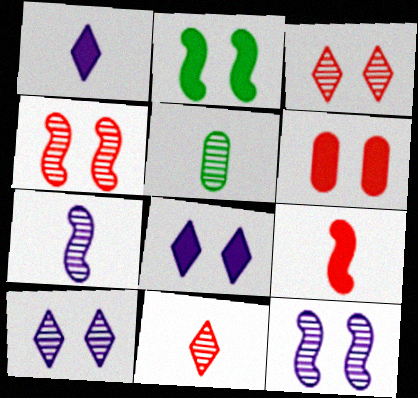[[2, 6, 8], 
[5, 7, 11]]